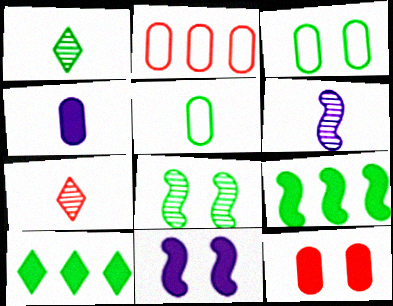[[1, 2, 11], 
[1, 3, 9], 
[5, 8, 10]]